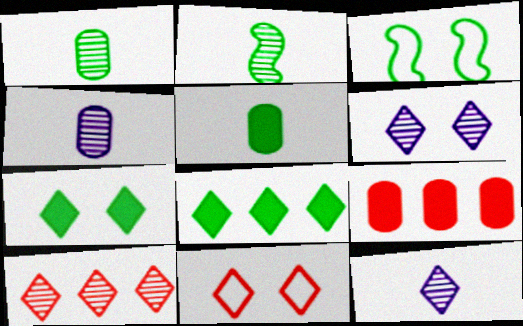[[1, 3, 8], 
[3, 9, 12], 
[6, 7, 11], 
[8, 11, 12]]